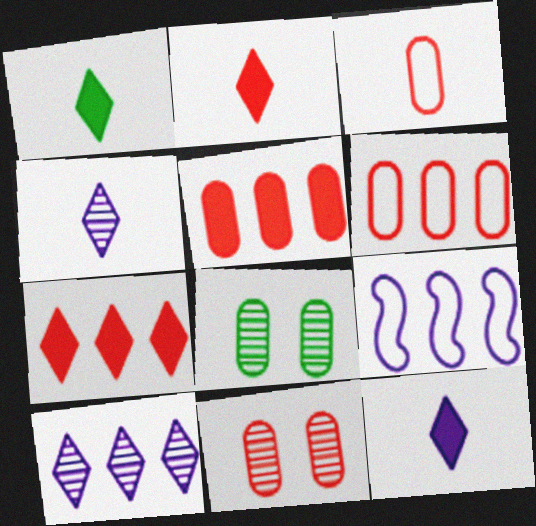[[1, 2, 12], 
[1, 9, 11], 
[2, 8, 9], 
[3, 5, 11]]